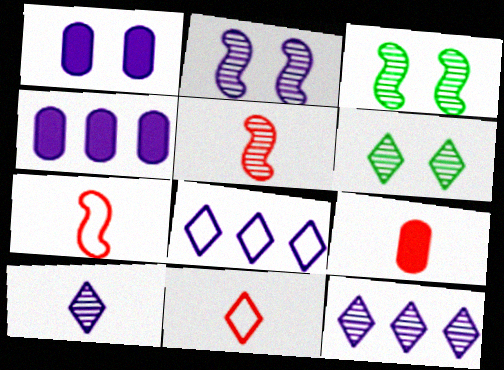[[3, 4, 11], 
[3, 8, 9], 
[4, 6, 7], 
[5, 9, 11]]